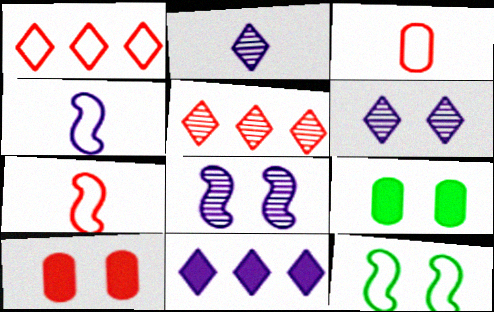[[4, 5, 9], 
[5, 7, 10], 
[6, 10, 12]]